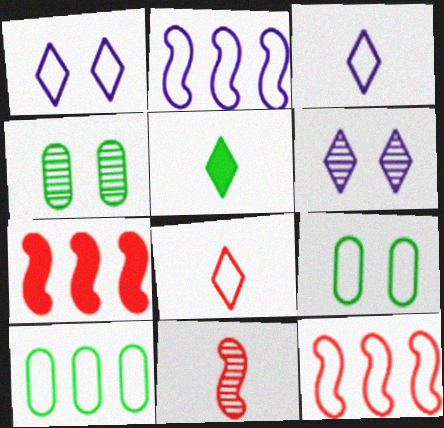[[2, 8, 9], 
[3, 4, 7], 
[3, 9, 12]]